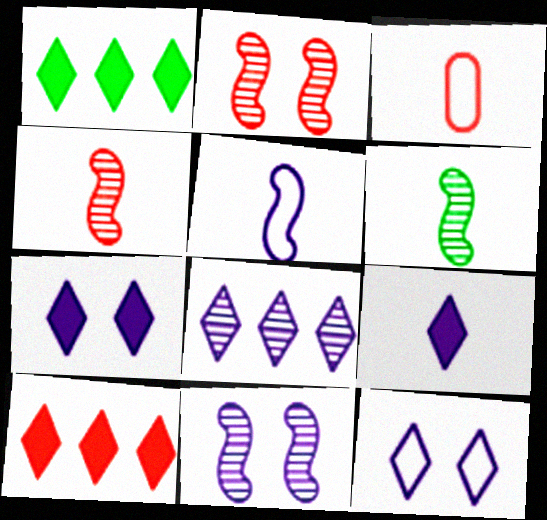[[1, 3, 11], 
[2, 3, 10], 
[3, 6, 9], 
[8, 9, 12]]